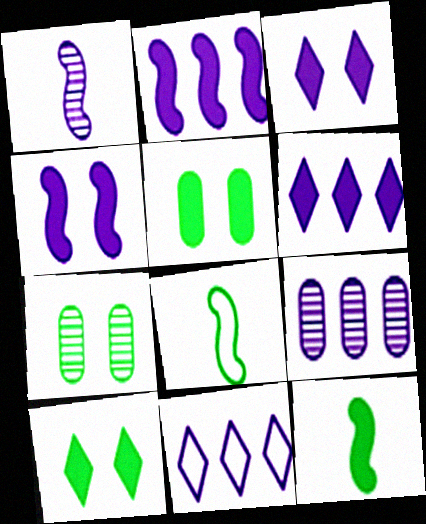[[2, 9, 11]]